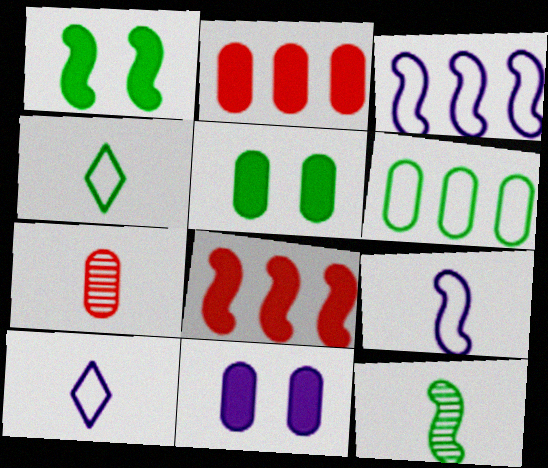[[6, 7, 11]]